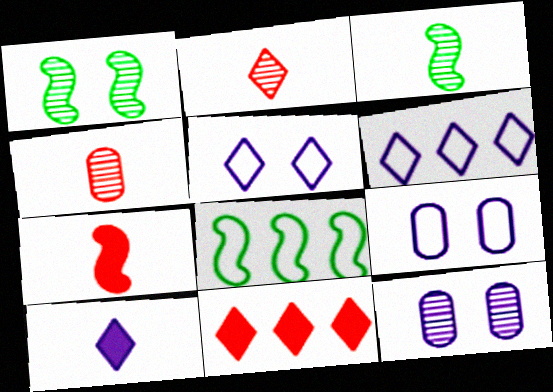[[3, 9, 11]]